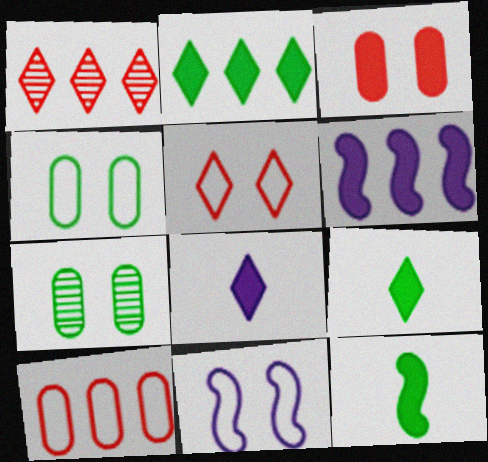[[3, 6, 9], 
[4, 5, 11]]